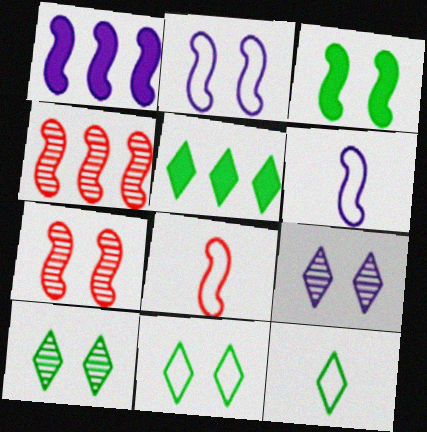[[2, 3, 7], 
[3, 4, 6], 
[5, 10, 12]]